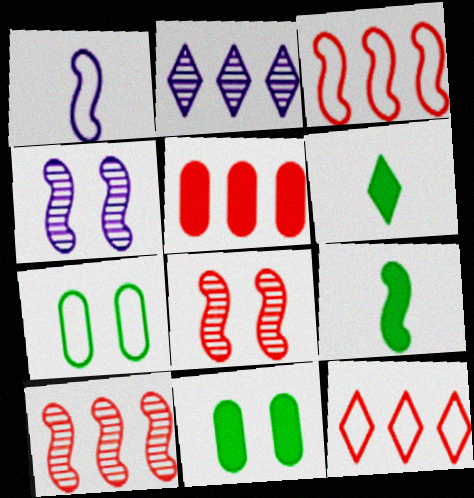[[1, 7, 12], 
[3, 4, 9], 
[5, 10, 12]]